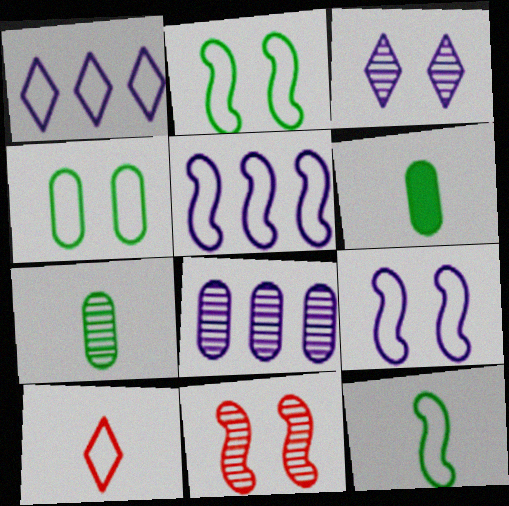[[1, 6, 11], 
[4, 5, 10]]